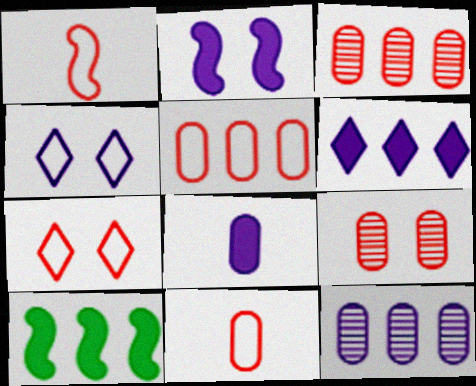[[1, 5, 7], 
[2, 6, 8]]